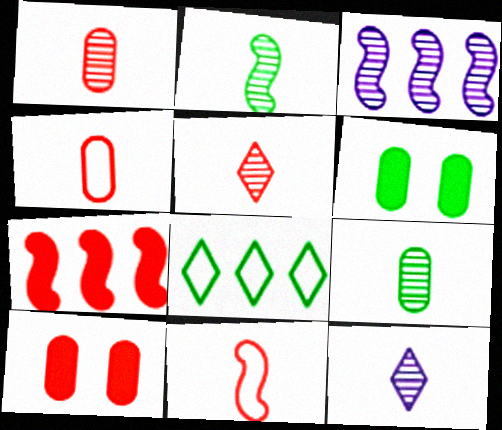[[1, 2, 12], 
[2, 6, 8]]